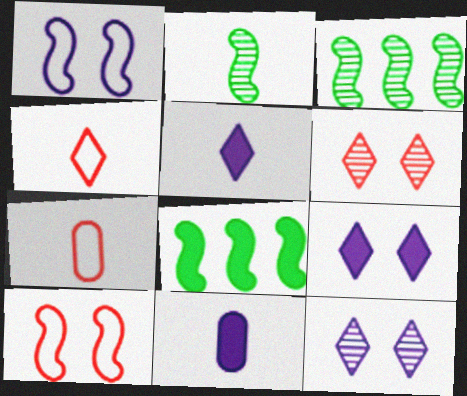[[2, 4, 11], 
[2, 5, 7], 
[3, 7, 9], 
[7, 8, 12]]